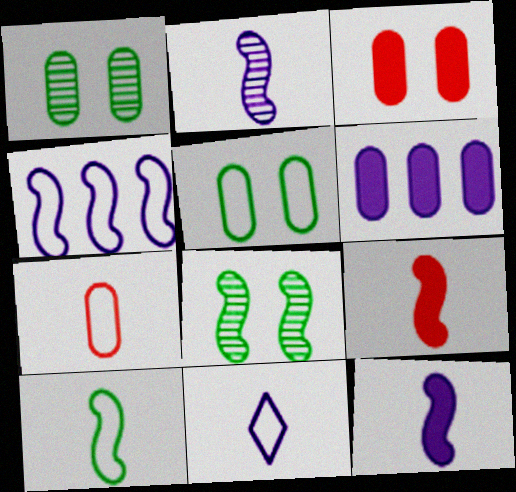[[1, 6, 7], 
[2, 9, 10], 
[4, 8, 9], 
[7, 10, 11]]